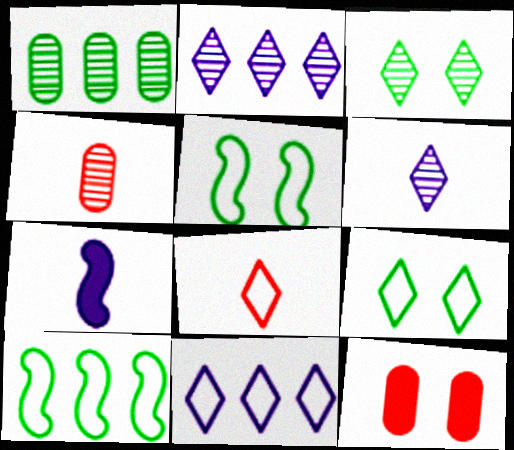[[6, 10, 12], 
[8, 9, 11]]